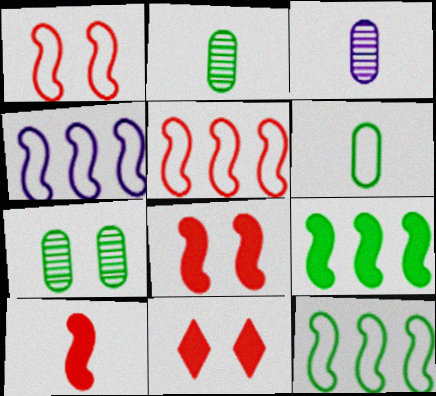[[2, 4, 11], 
[3, 11, 12], 
[4, 5, 12]]